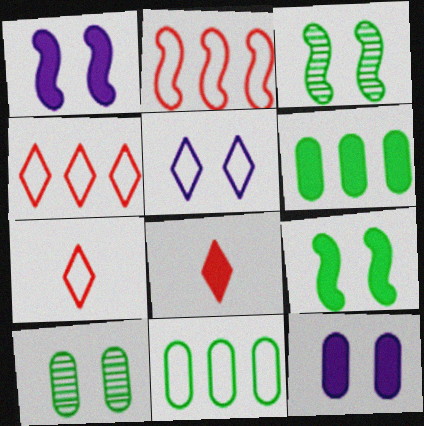[[1, 6, 8]]